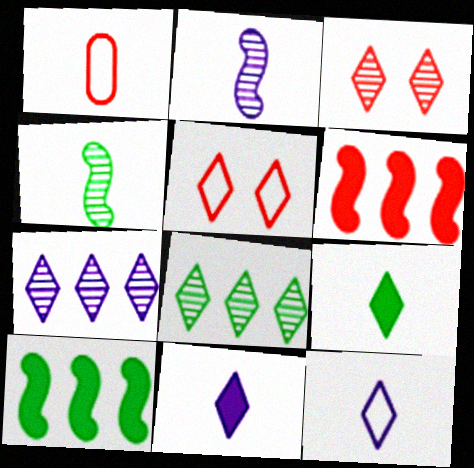[[1, 2, 9], 
[1, 3, 6], 
[1, 4, 11], 
[5, 7, 9], 
[5, 8, 11]]